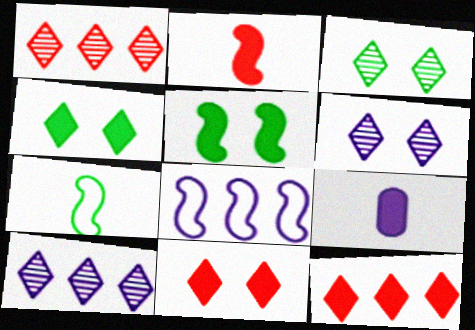[[5, 9, 12], 
[6, 8, 9]]